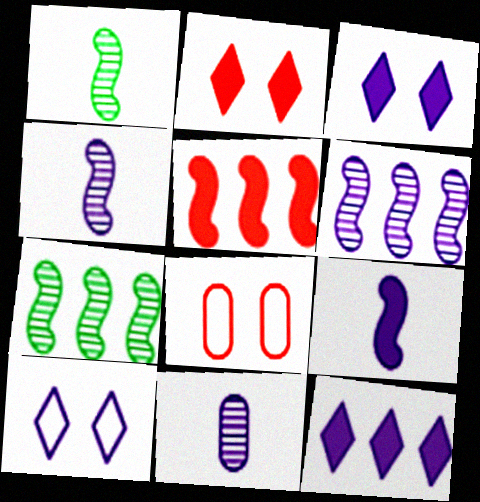[[1, 8, 12]]